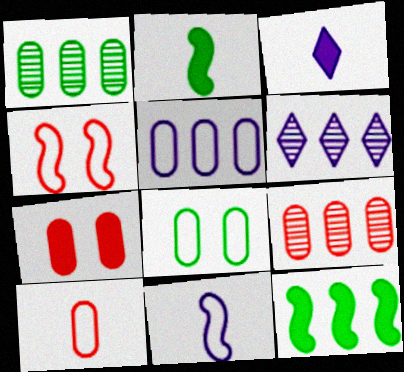[[1, 3, 4], 
[3, 7, 12], 
[5, 8, 10], 
[7, 9, 10]]